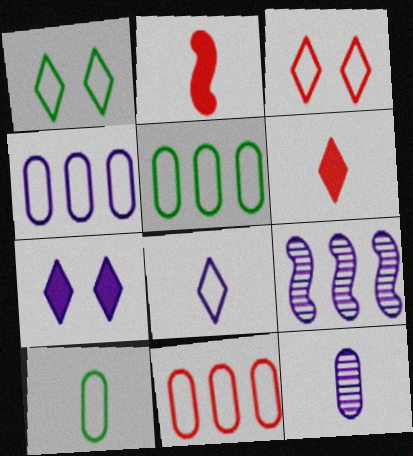[[4, 5, 11]]